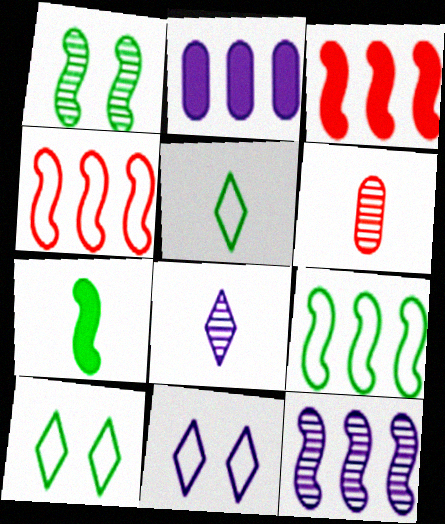[[1, 7, 9], 
[3, 9, 12]]